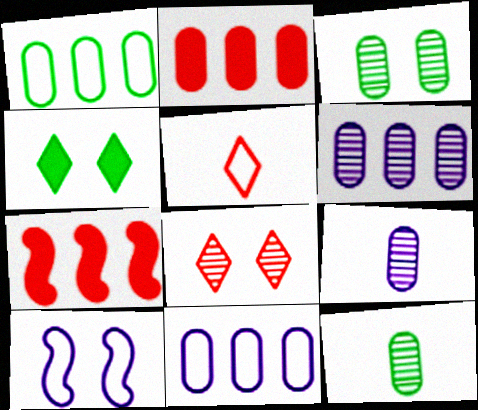[[1, 2, 6], 
[1, 5, 10]]